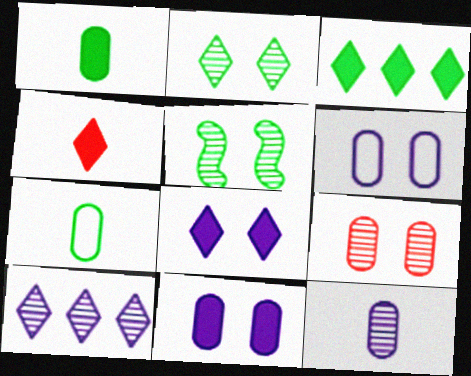[[3, 4, 8], 
[3, 5, 7]]